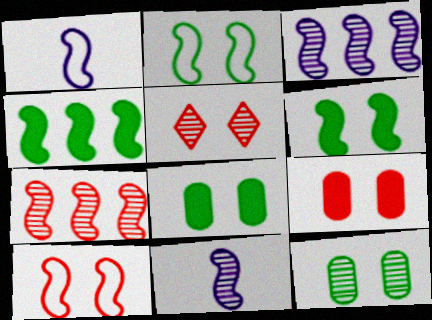[[1, 6, 7], 
[4, 10, 11], 
[5, 9, 10]]